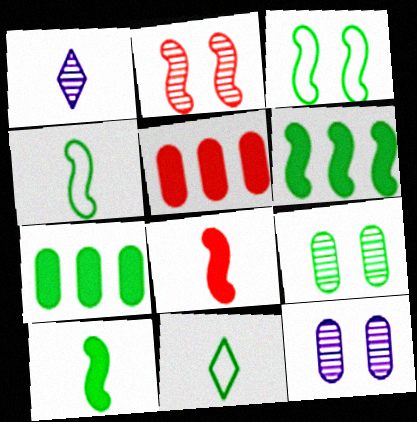[[1, 3, 5], 
[6, 9, 11]]